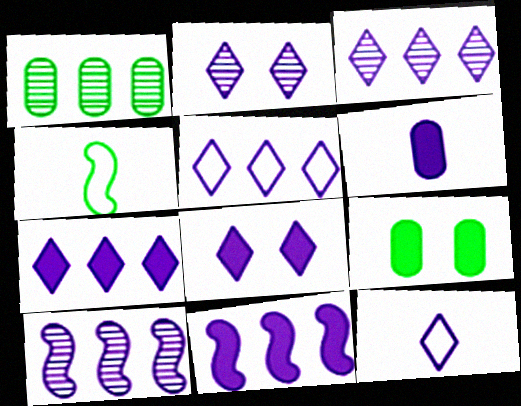[[2, 7, 12], 
[3, 5, 7], 
[3, 8, 12], 
[6, 8, 11]]